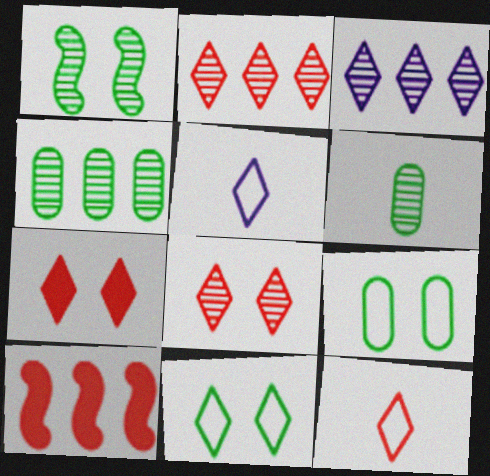[[2, 7, 12]]